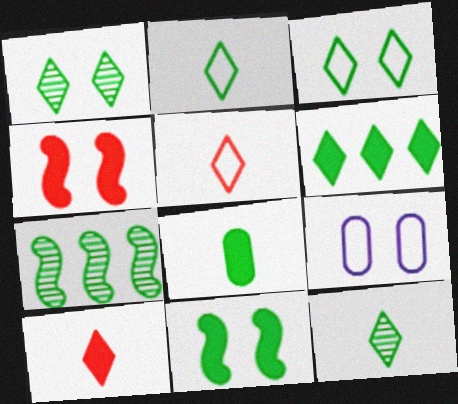[[1, 2, 6], 
[1, 4, 9], 
[3, 6, 12], 
[3, 7, 8], 
[6, 8, 11], 
[7, 9, 10]]